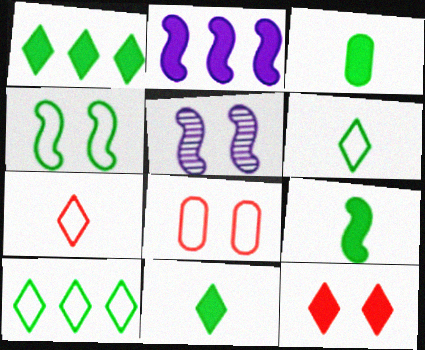[[2, 3, 12], 
[3, 9, 11]]